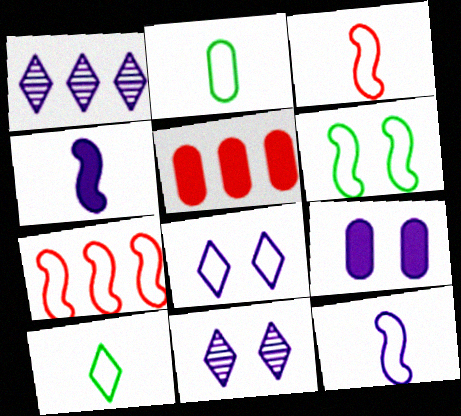[[1, 9, 12], 
[2, 7, 8], 
[6, 7, 12]]